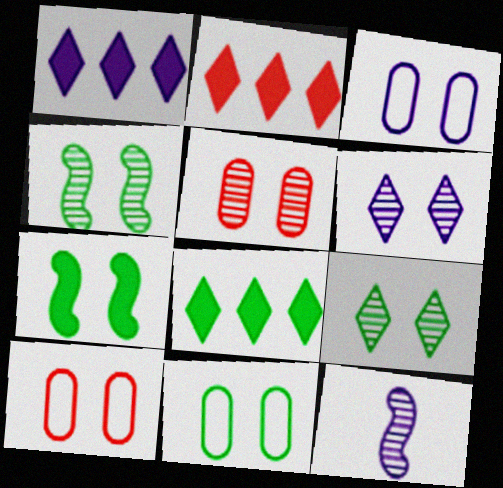[[1, 2, 8], 
[1, 3, 12], 
[2, 11, 12], 
[3, 10, 11], 
[4, 5, 6], 
[6, 7, 10], 
[7, 9, 11], 
[8, 10, 12]]